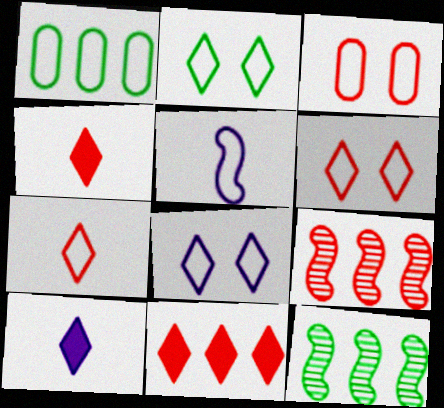[[1, 5, 6], 
[2, 6, 8], 
[3, 4, 9], 
[3, 10, 12]]